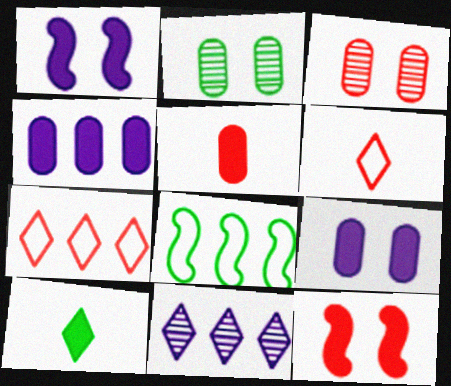[[2, 8, 10], 
[4, 10, 12]]